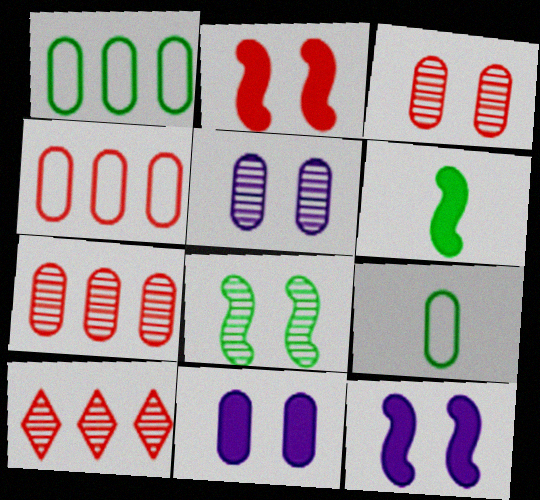[[7, 9, 11], 
[9, 10, 12]]